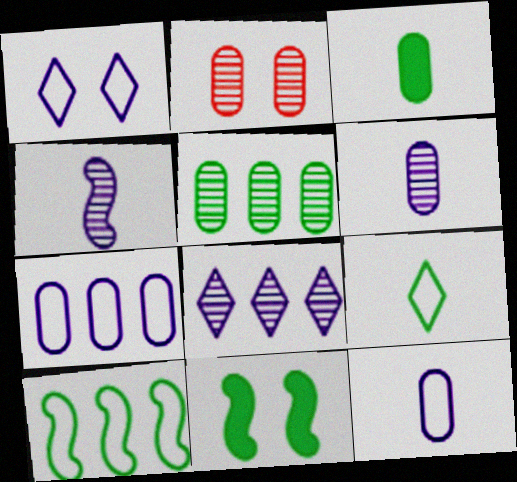[[1, 2, 11], 
[2, 3, 7], 
[2, 5, 6], 
[5, 9, 11]]